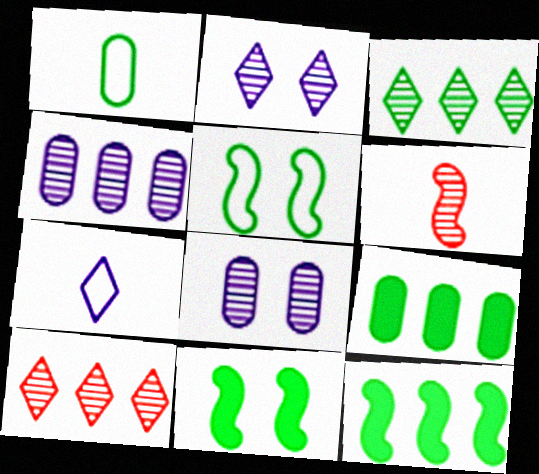[[1, 3, 11], 
[3, 6, 8]]